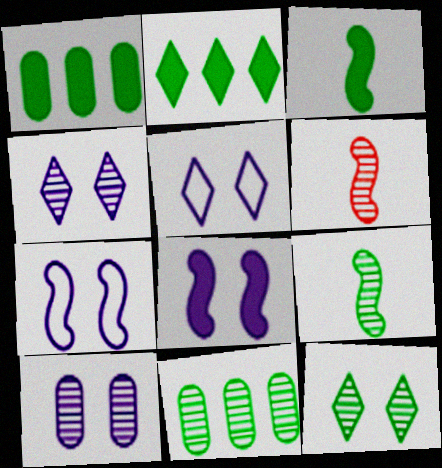[[1, 5, 6], 
[4, 6, 11], 
[5, 8, 10], 
[9, 11, 12]]